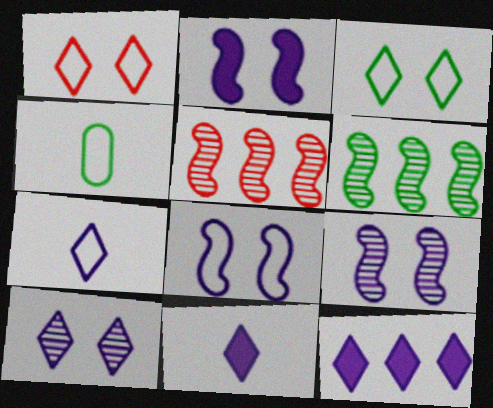[[2, 8, 9], 
[7, 10, 12]]